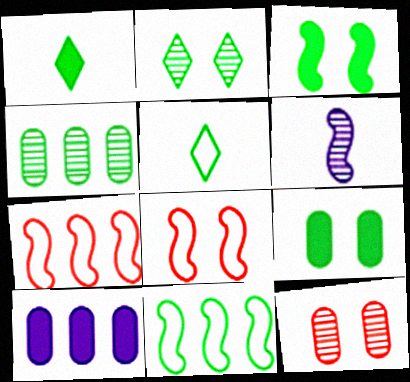[[3, 4, 5], 
[3, 6, 7]]